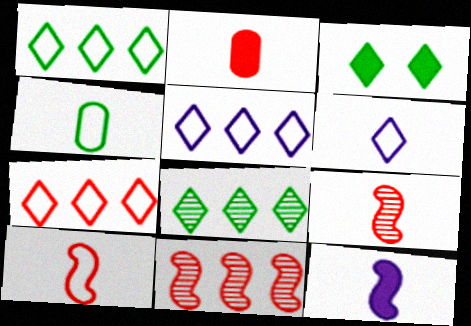[[1, 5, 7], 
[4, 6, 10]]